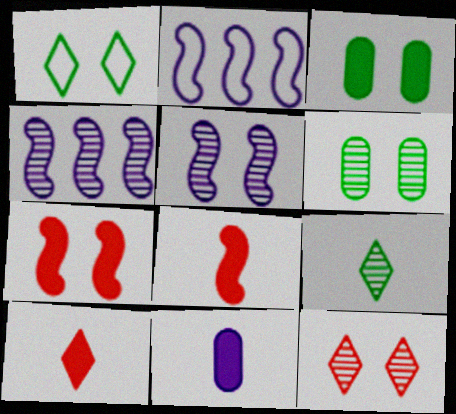[[2, 6, 10], 
[5, 6, 12]]